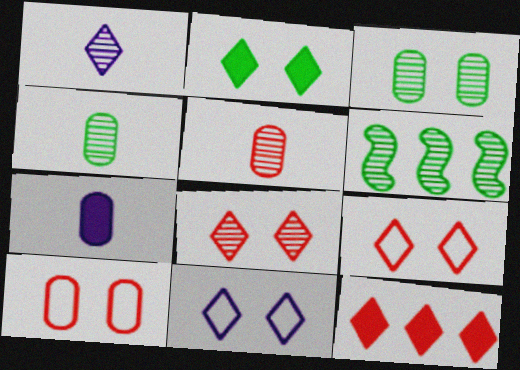[[2, 8, 11], 
[6, 7, 9]]